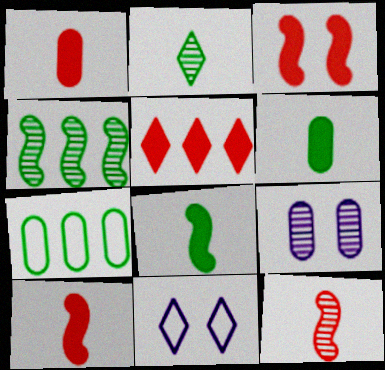[[1, 3, 5], 
[1, 4, 11], 
[1, 7, 9], 
[2, 5, 11]]